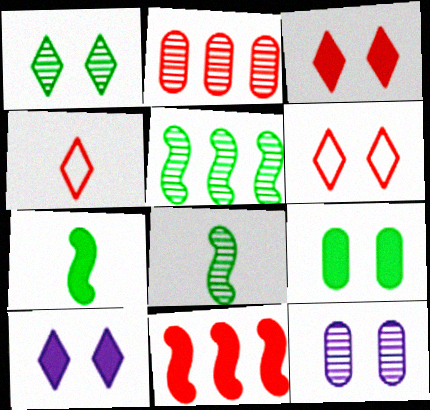[[1, 6, 10]]